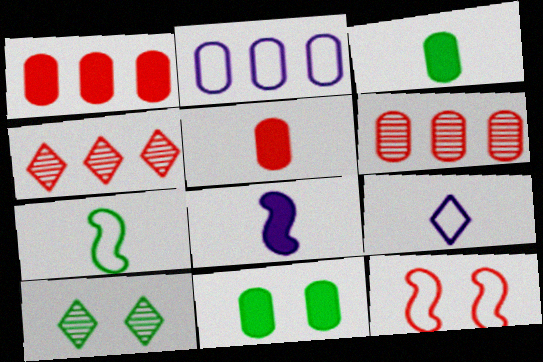[[4, 5, 12]]